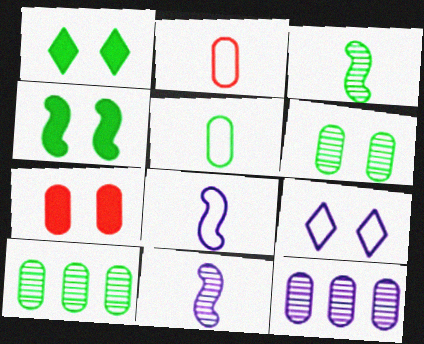[[5, 7, 12]]